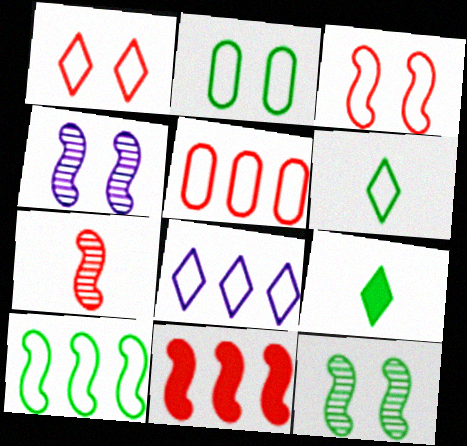[[1, 6, 8], 
[2, 6, 10], 
[3, 7, 11], 
[4, 5, 9], 
[5, 8, 10]]